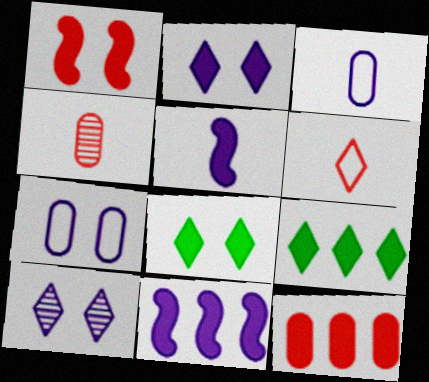[[3, 10, 11], 
[5, 8, 12], 
[6, 9, 10], 
[9, 11, 12]]